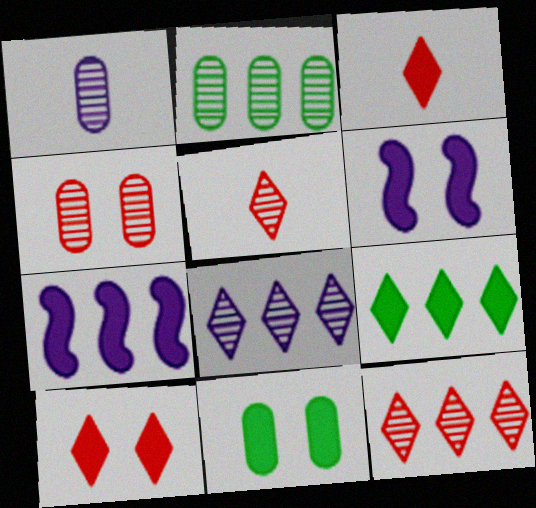[[1, 2, 4], 
[3, 7, 11], 
[6, 10, 11]]